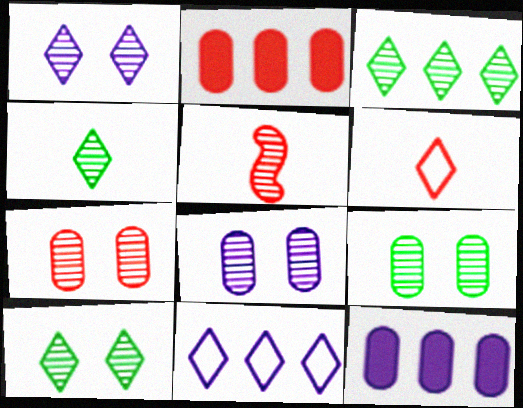[[3, 4, 10], 
[3, 5, 8], 
[7, 8, 9]]